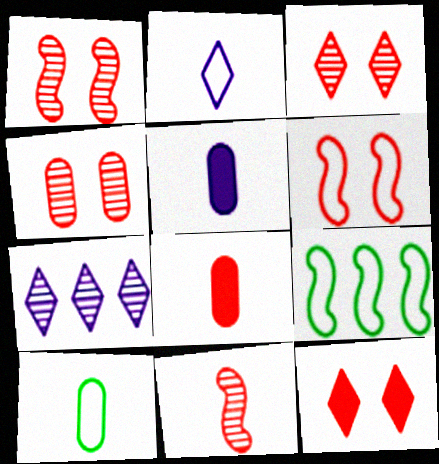[[1, 3, 4], 
[3, 5, 9], 
[4, 6, 12]]